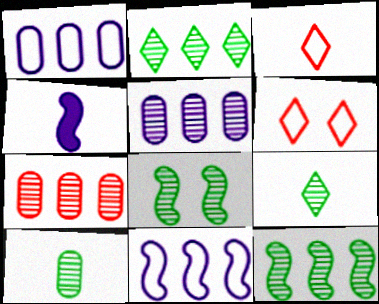[[2, 8, 10], 
[3, 4, 10]]